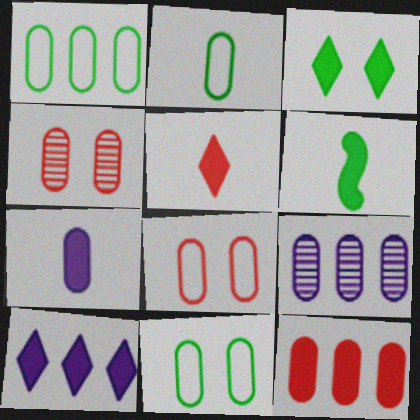[[1, 2, 11], 
[1, 4, 7], 
[1, 9, 12], 
[3, 5, 10], 
[5, 6, 7]]